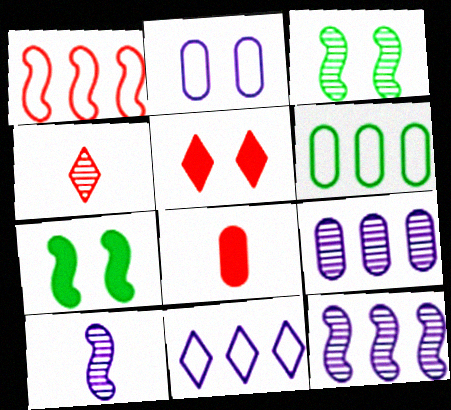[[1, 6, 11], 
[1, 7, 10], 
[2, 3, 5], 
[3, 4, 9], 
[3, 8, 11], 
[5, 6, 10]]